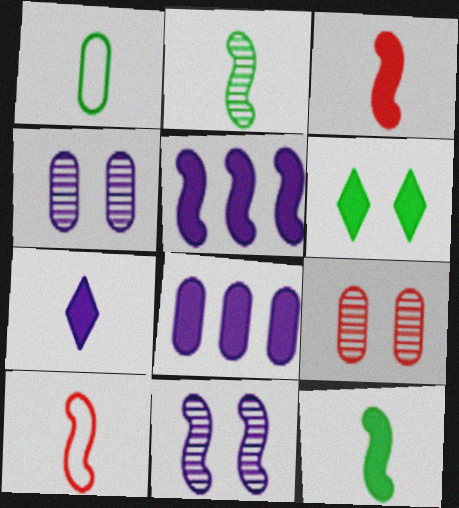[[1, 8, 9], 
[3, 6, 8]]